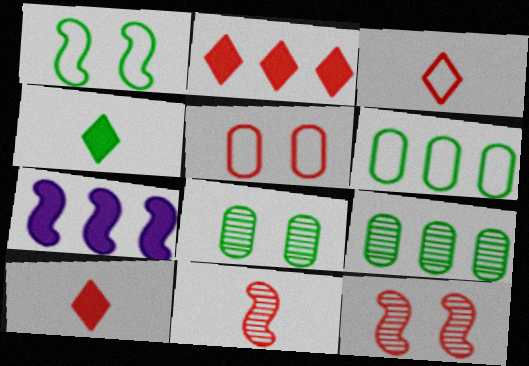[[1, 4, 9], 
[1, 7, 11], 
[2, 5, 11], 
[3, 7, 8]]